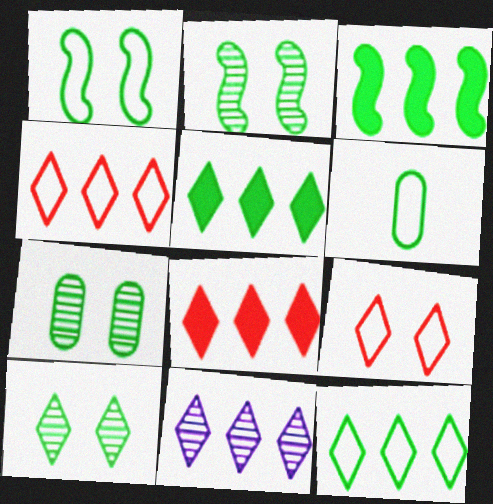[[1, 6, 12], 
[2, 5, 6], 
[2, 7, 10], 
[3, 6, 10], 
[4, 5, 11], 
[8, 11, 12]]